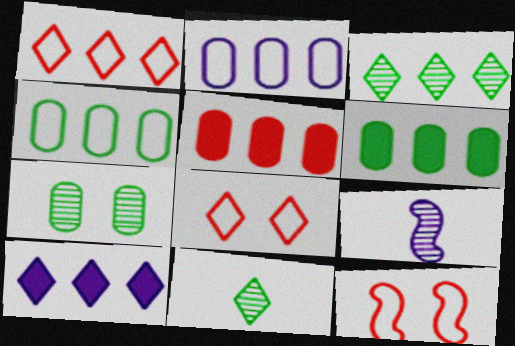[[1, 3, 10], 
[6, 8, 9], 
[8, 10, 11]]